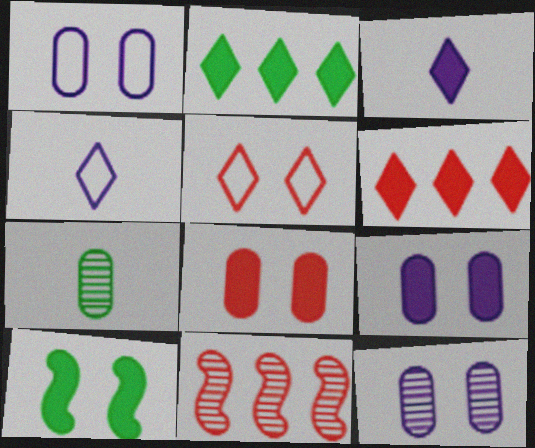[[1, 9, 12], 
[5, 10, 12]]